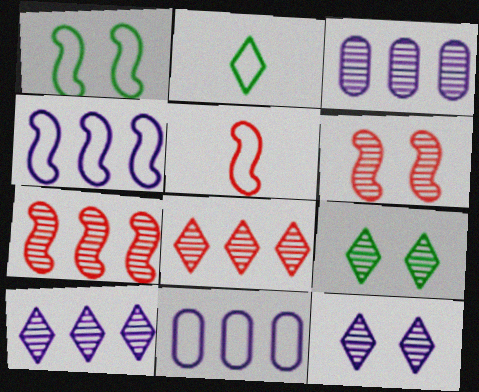[[1, 4, 5]]